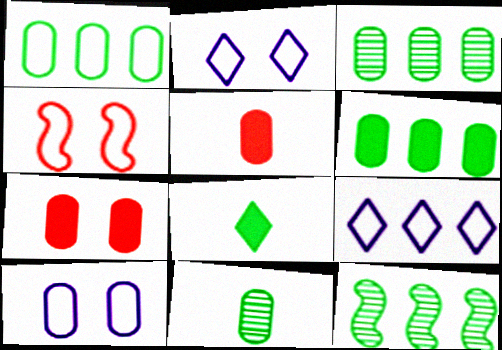[[1, 3, 6], 
[2, 5, 12], 
[3, 5, 10]]